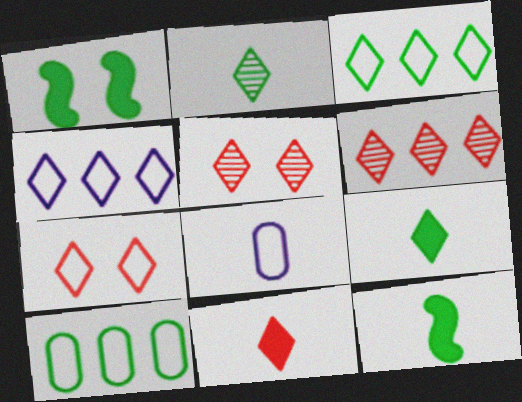[[1, 2, 10], 
[1, 6, 8], 
[4, 5, 9], 
[6, 7, 11]]